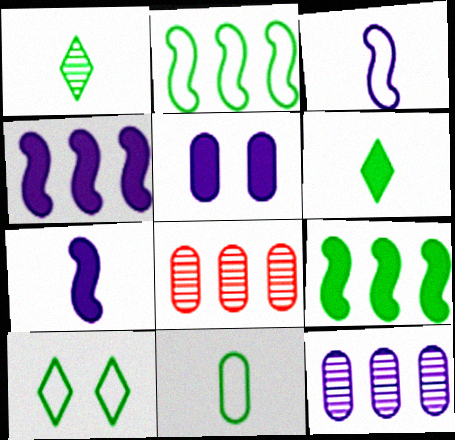[[2, 10, 11], 
[5, 8, 11], 
[7, 8, 10]]